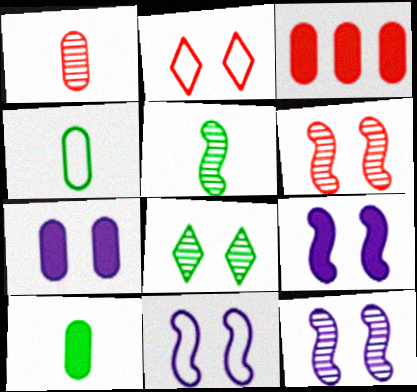[[3, 7, 10], 
[9, 11, 12]]